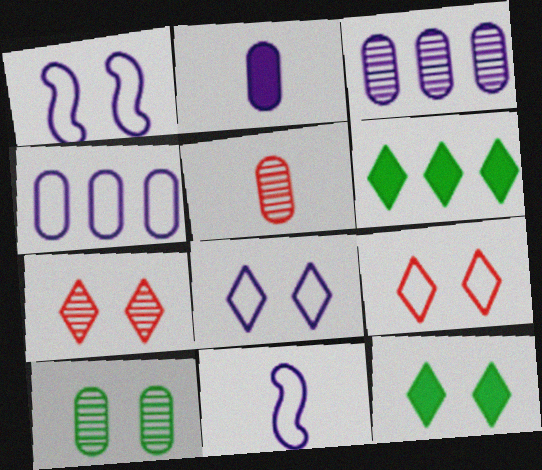[[1, 5, 6], 
[3, 5, 10], 
[4, 8, 11], 
[7, 8, 12]]